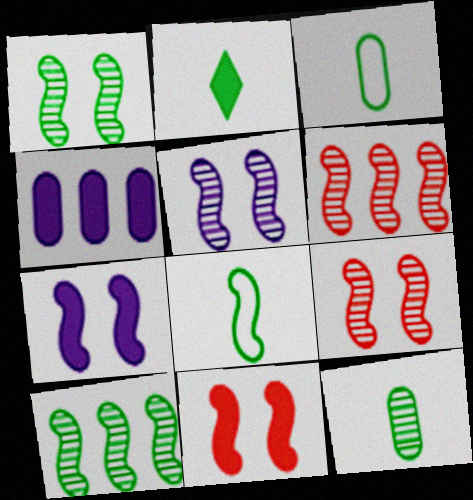[[1, 5, 9], 
[2, 4, 11], 
[2, 8, 12], 
[6, 7, 8]]